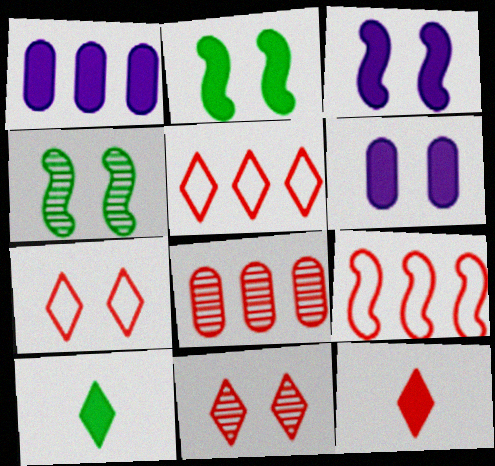[[1, 2, 12], 
[4, 6, 7], 
[5, 11, 12]]